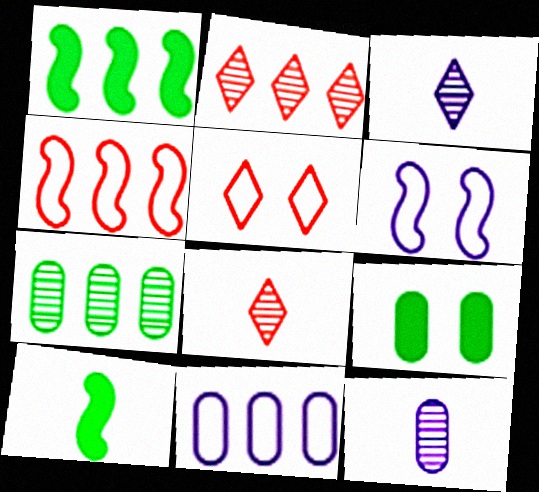[[1, 2, 11], 
[1, 5, 12], 
[3, 4, 9]]